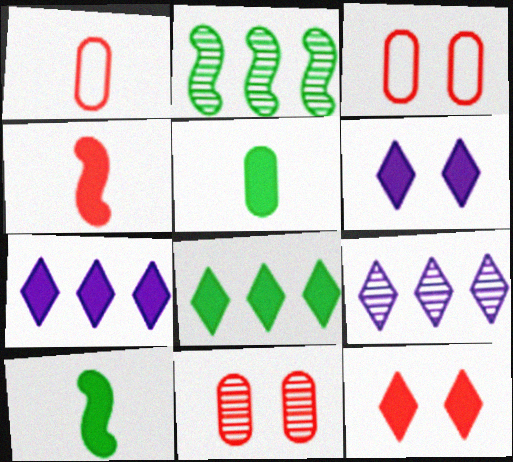[[1, 2, 6], 
[3, 9, 10]]